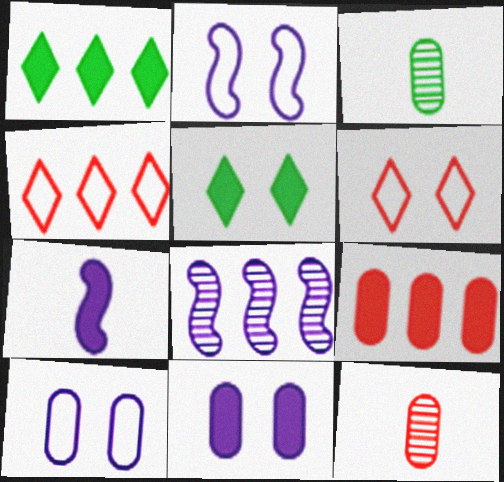[[1, 2, 12], 
[2, 7, 8], 
[3, 9, 10], 
[5, 7, 9]]